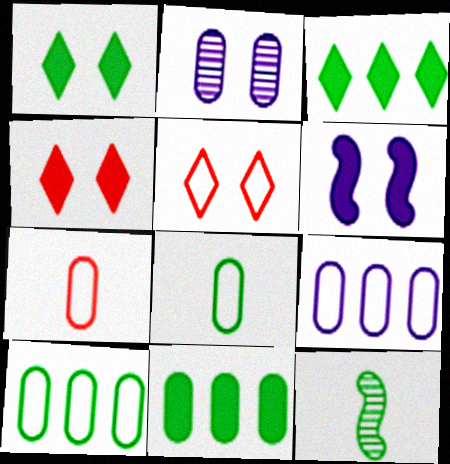[[1, 10, 12], 
[2, 7, 11], 
[4, 9, 12]]